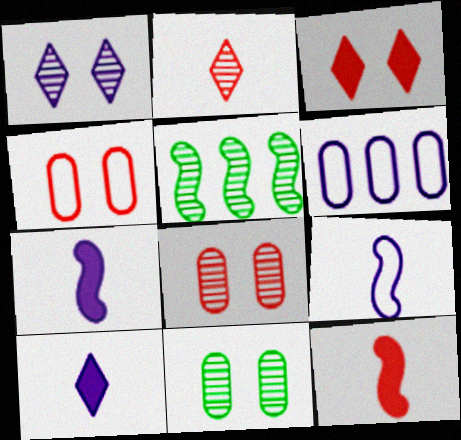[[1, 6, 7], 
[4, 5, 10]]